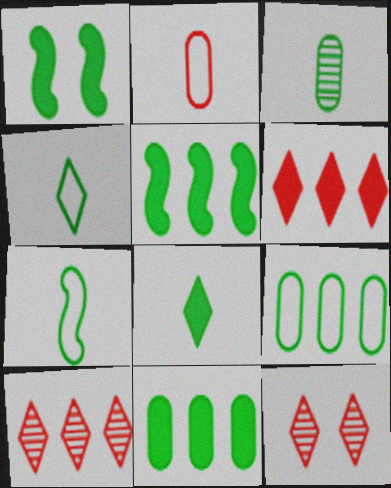[[1, 8, 11], 
[3, 7, 8]]